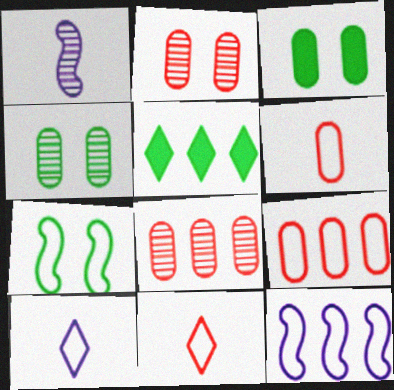[[5, 8, 12], 
[7, 9, 10]]